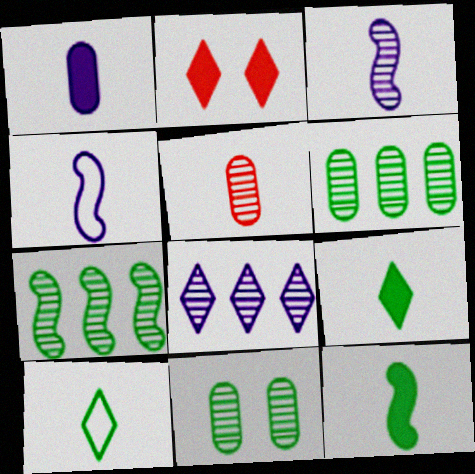[[2, 4, 6], 
[2, 8, 10], 
[4, 5, 9]]